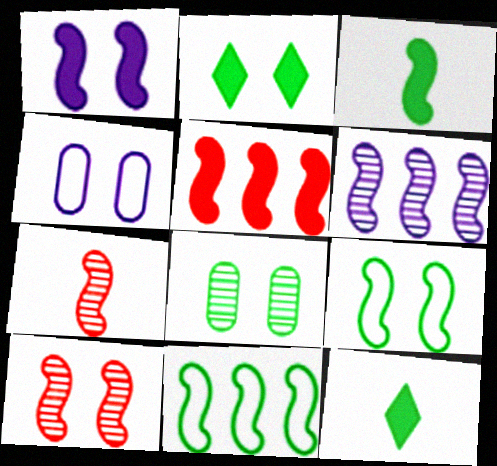[[1, 3, 5], 
[1, 7, 11], 
[1, 9, 10], 
[2, 4, 10], 
[2, 8, 9], 
[5, 6, 11], 
[8, 11, 12]]